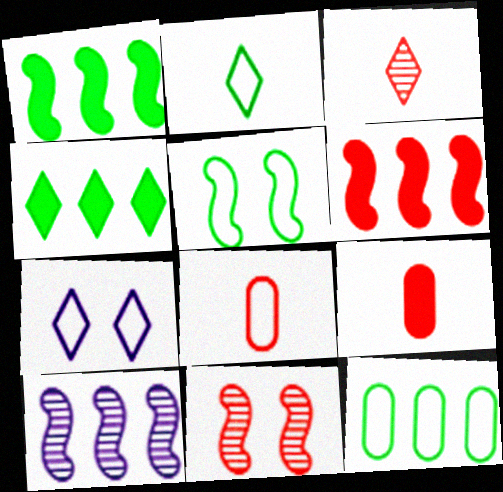[[2, 5, 12], 
[3, 4, 7]]